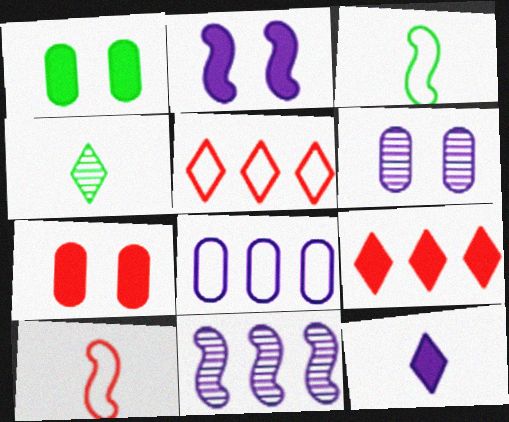[[3, 6, 9]]